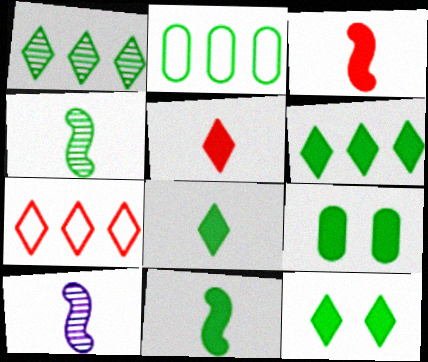[[2, 4, 12], 
[6, 8, 12], 
[6, 9, 11], 
[7, 9, 10]]